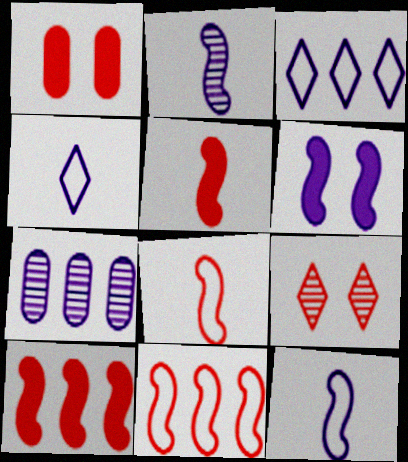[[4, 6, 7]]